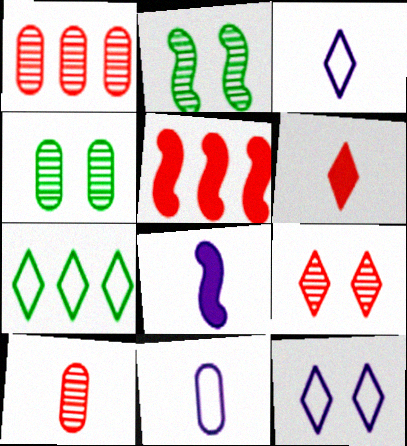[[3, 4, 5]]